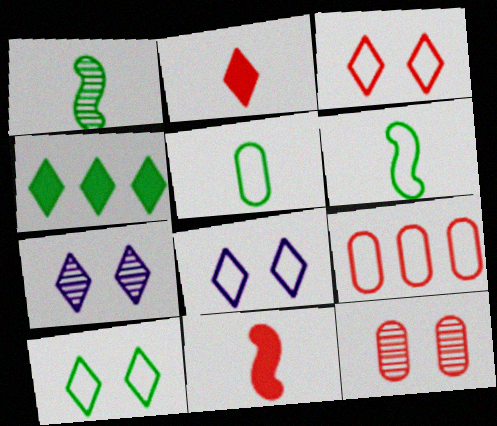[[3, 8, 10], 
[6, 8, 9]]